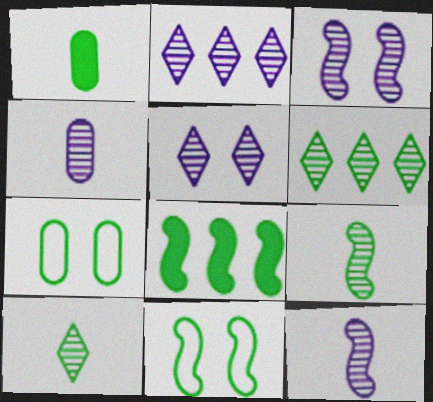[[1, 6, 11], 
[2, 3, 4], 
[7, 8, 10], 
[8, 9, 11]]